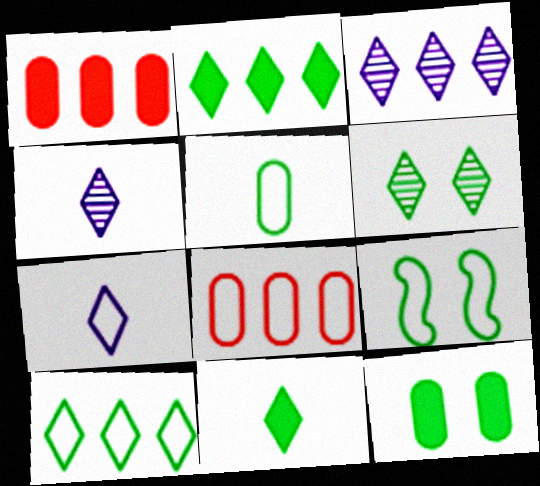[[1, 4, 9], 
[5, 9, 10], 
[6, 9, 12], 
[6, 10, 11], 
[7, 8, 9]]